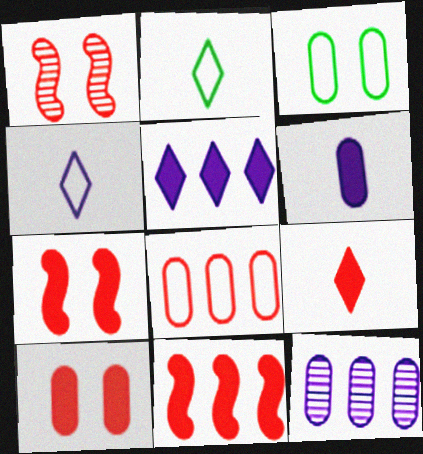[[1, 8, 9], 
[2, 7, 12], 
[9, 10, 11]]